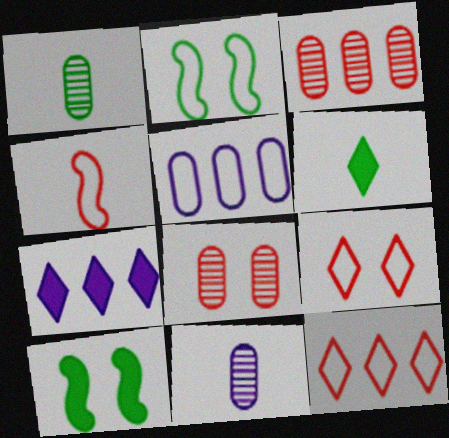[[4, 6, 11], 
[10, 11, 12]]